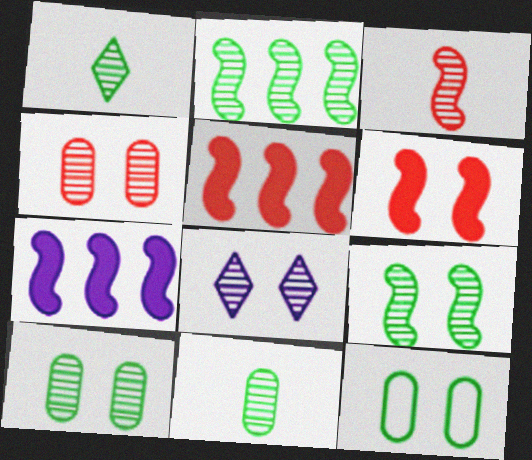[[1, 2, 10], 
[4, 8, 9], 
[6, 8, 12]]